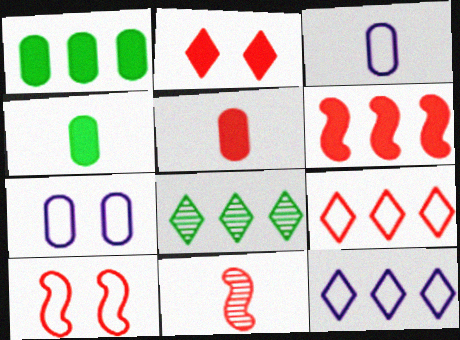[[2, 5, 6], 
[6, 10, 11]]